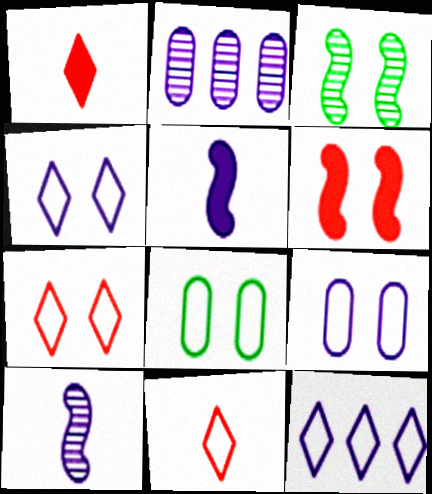[[2, 4, 5]]